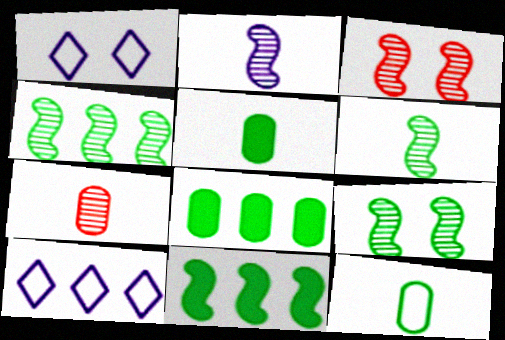[[1, 7, 11], 
[2, 3, 4], 
[3, 5, 10], 
[4, 6, 9]]